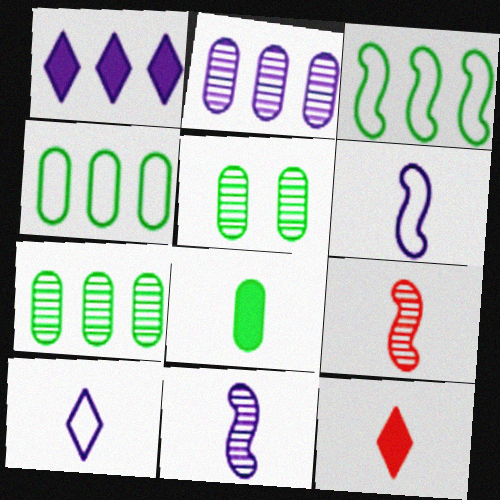[[4, 5, 8], 
[8, 9, 10]]